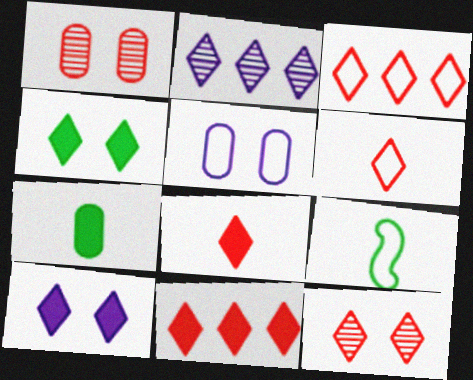[[2, 4, 6], 
[3, 5, 9], 
[3, 8, 12], 
[6, 11, 12]]